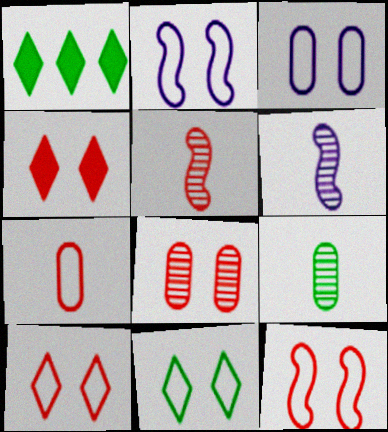[[1, 3, 5], 
[3, 11, 12], 
[4, 8, 12]]